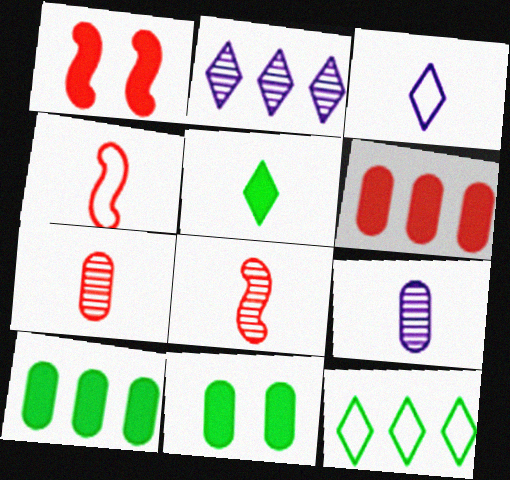[[1, 9, 12], 
[2, 4, 11], 
[4, 5, 9]]